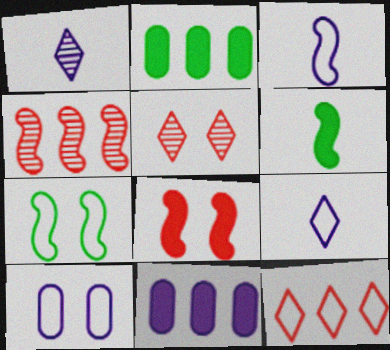[[2, 3, 5]]